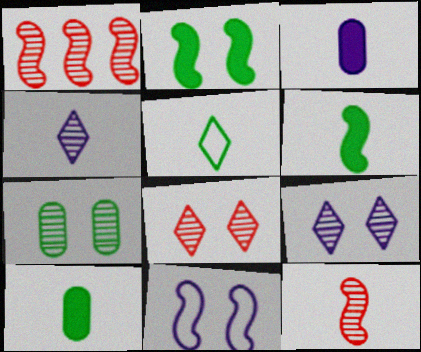[[1, 4, 7], 
[1, 6, 11], 
[3, 5, 12]]